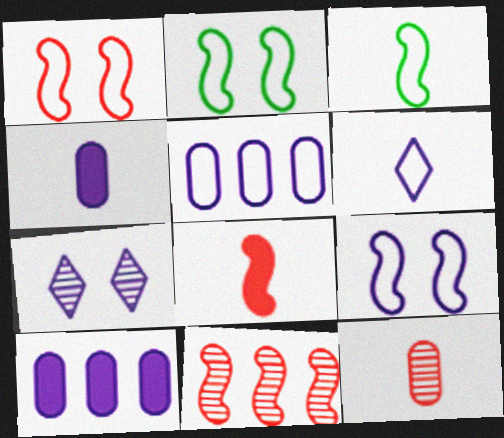[[1, 2, 9], 
[1, 8, 11], 
[5, 6, 9]]